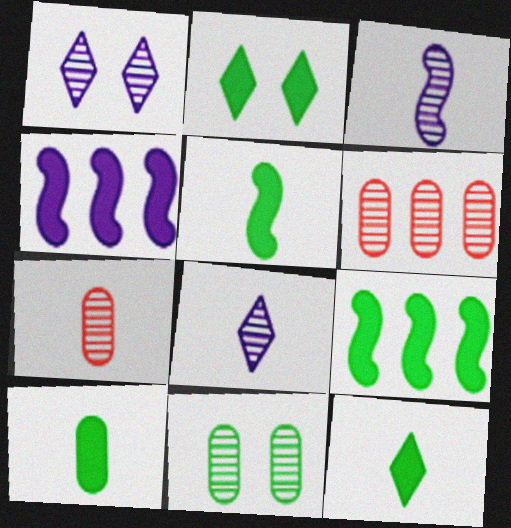[[2, 9, 10], 
[5, 10, 12]]